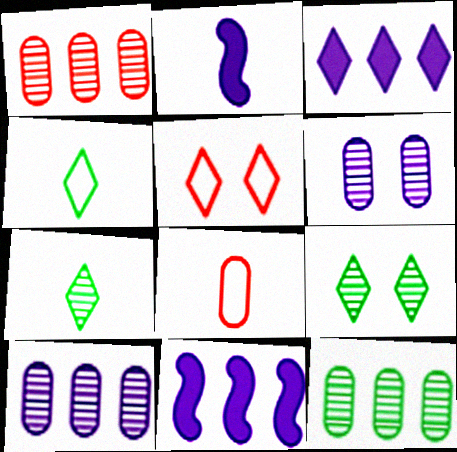[[1, 10, 12], 
[2, 5, 12], 
[2, 7, 8], 
[3, 5, 7], 
[8, 9, 11]]